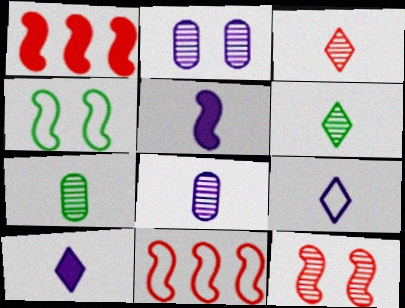[[5, 8, 9]]